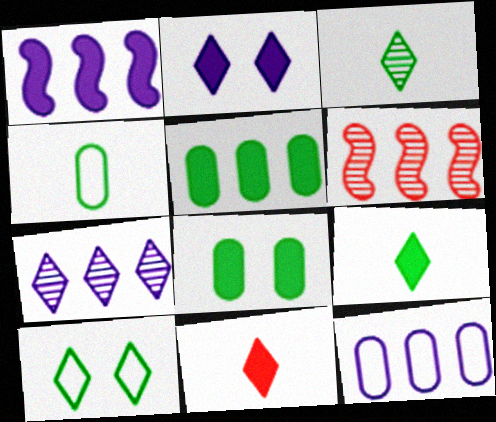[[1, 7, 12], 
[1, 8, 11], 
[2, 4, 6], 
[7, 10, 11]]